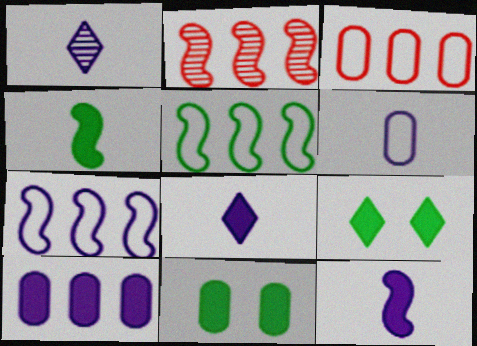[[1, 6, 12], 
[2, 6, 9]]